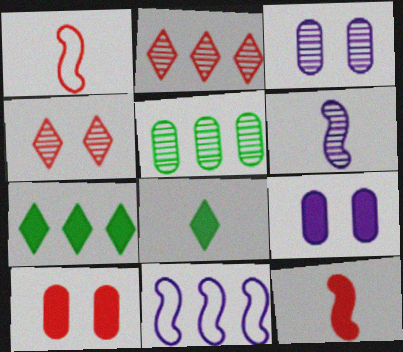[[1, 2, 10], 
[1, 3, 7], 
[4, 5, 6], 
[7, 9, 12]]